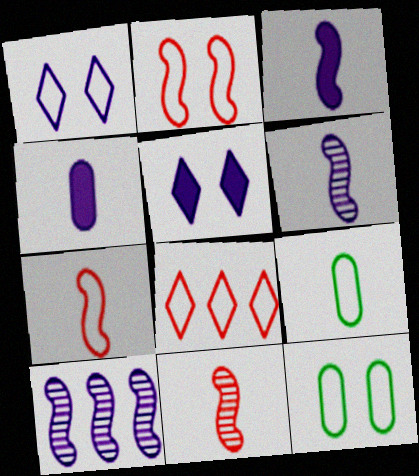[[1, 2, 12], 
[1, 4, 10]]